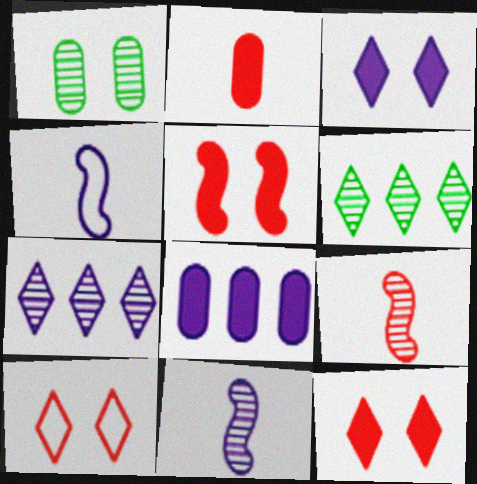[[1, 7, 9]]